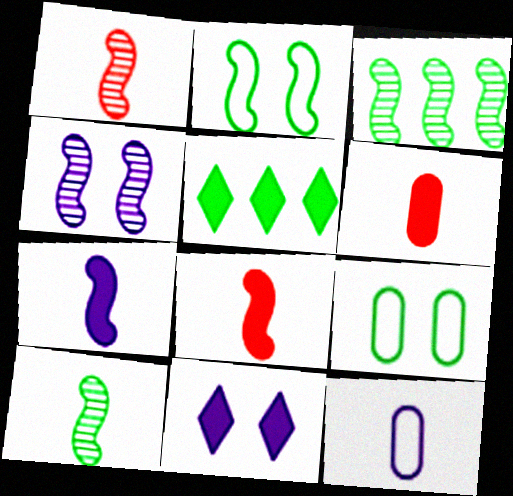[[1, 3, 4], 
[5, 9, 10]]